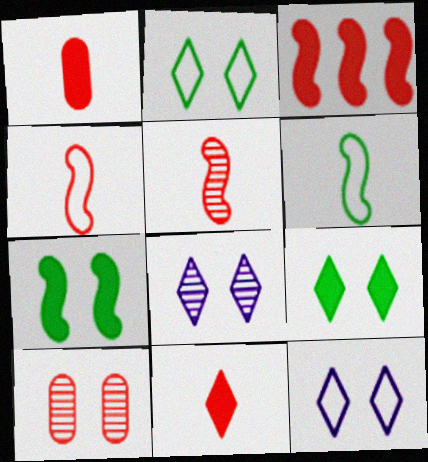[[7, 10, 12]]